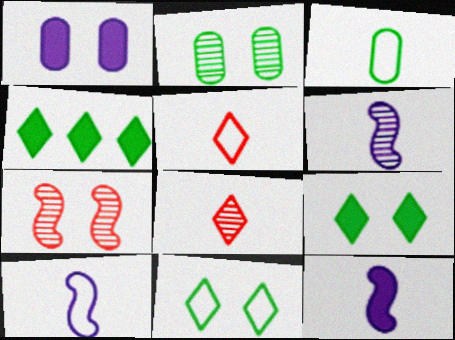[[1, 7, 11], 
[3, 5, 10], 
[3, 8, 12], 
[6, 10, 12]]